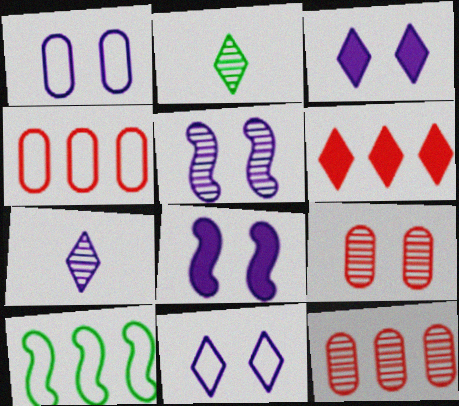[[1, 3, 5], 
[2, 4, 8], 
[2, 5, 12], 
[2, 6, 11]]